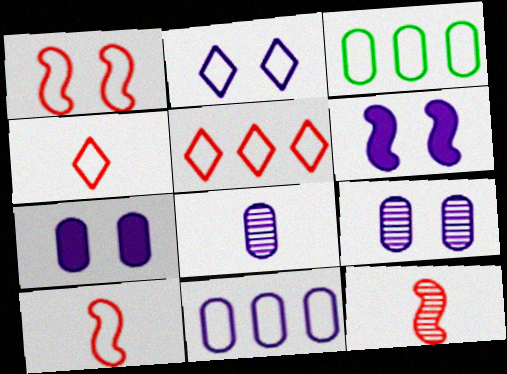[[2, 3, 10], 
[2, 6, 9], 
[7, 8, 11]]